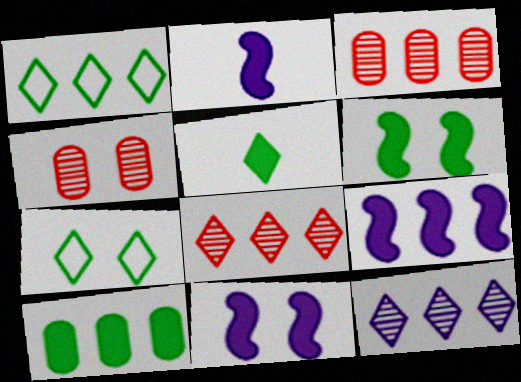[[1, 2, 4], 
[1, 3, 9], 
[2, 3, 7], 
[2, 9, 11], 
[4, 7, 11], 
[5, 6, 10]]